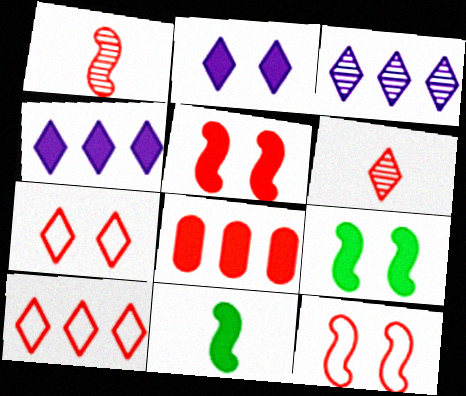[[1, 7, 8], 
[2, 8, 11], 
[6, 8, 12]]